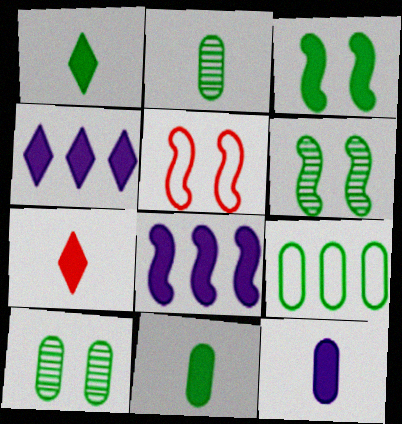[[1, 6, 9], 
[2, 4, 5], 
[9, 10, 11]]